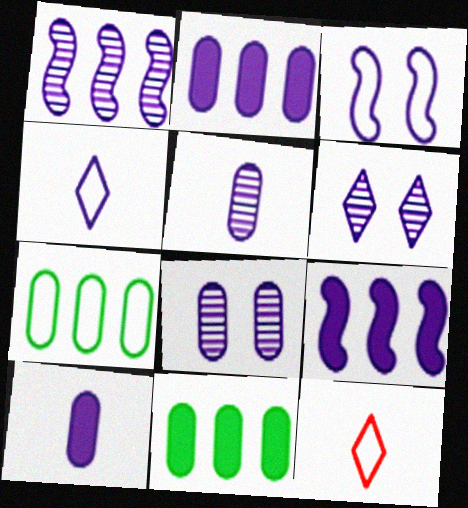[[1, 5, 6], 
[3, 7, 12], 
[4, 8, 9]]